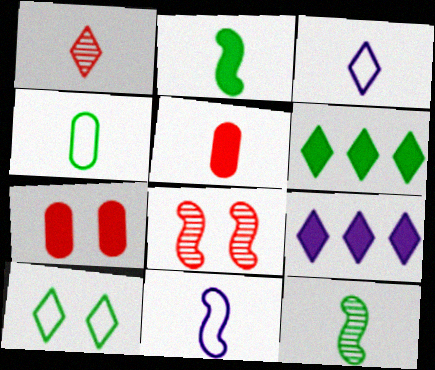[[1, 9, 10], 
[2, 7, 9], 
[3, 5, 12], 
[4, 8, 9]]